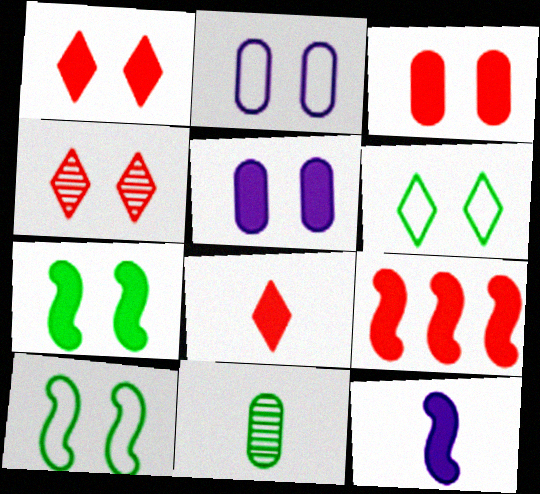[[1, 5, 7], 
[2, 4, 7], 
[3, 8, 9], 
[4, 5, 10], 
[7, 9, 12]]